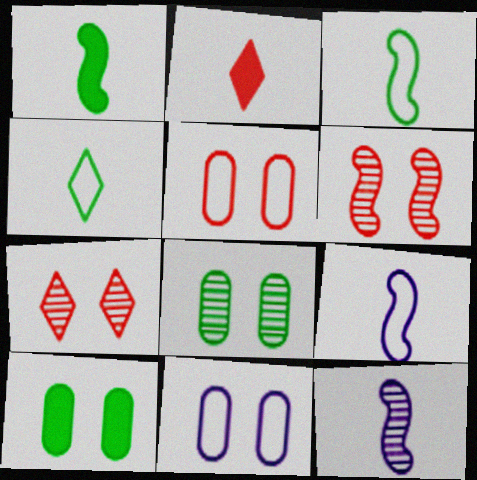[]